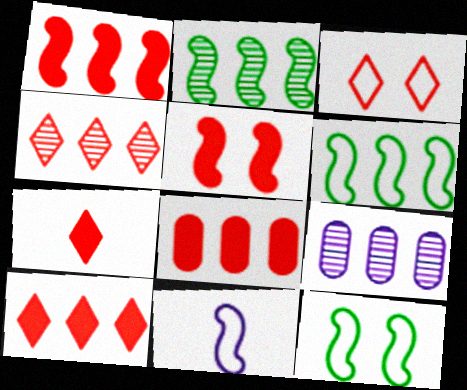[[1, 8, 10], 
[2, 4, 9], 
[2, 5, 11], 
[3, 4, 7], 
[5, 7, 8], 
[6, 9, 10], 
[7, 9, 12]]